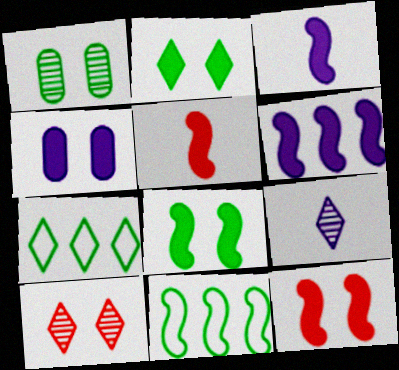[[2, 4, 12], 
[5, 6, 8]]